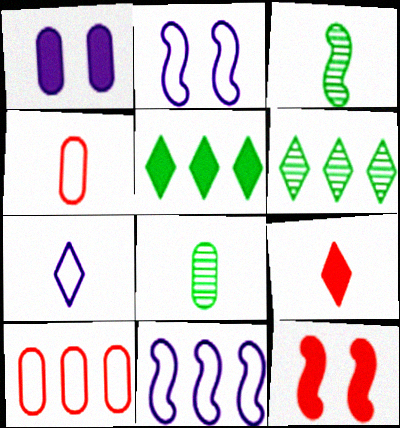[[1, 8, 10], 
[3, 11, 12]]